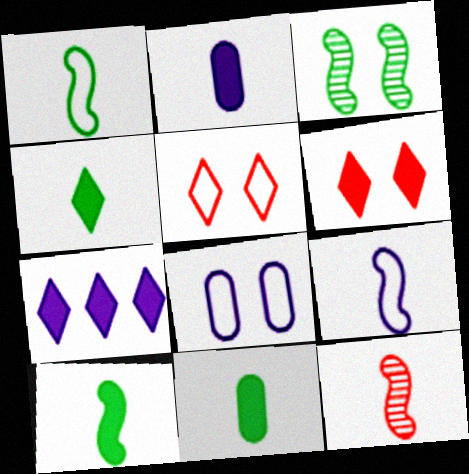[[3, 6, 8], 
[4, 6, 7], 
[4, 10, 11], 
[9, 10, 12]]